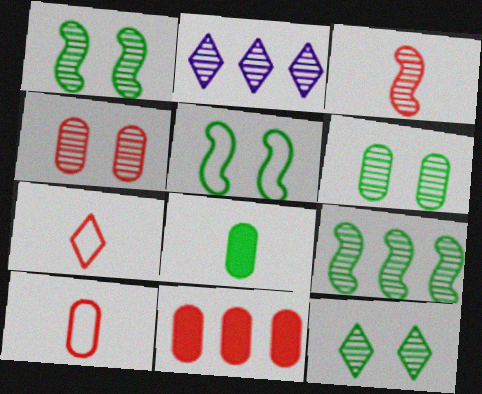[[1, 6, 12], 
[2, 3, 6], 
[4, 10, 11]]